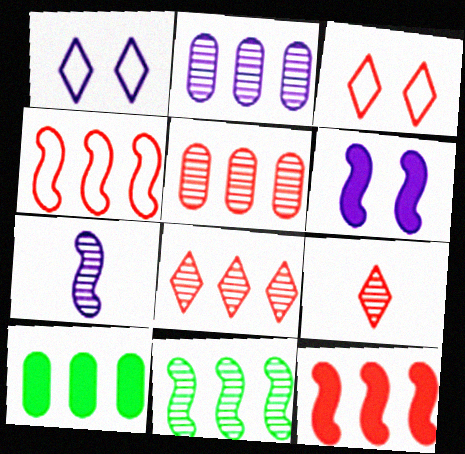[[2, 8, 11], 
[3, 7, 10]]